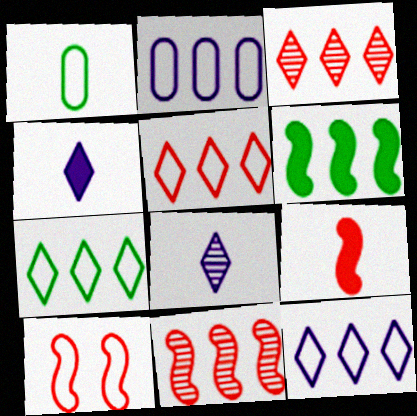[[1, 8, 9], 
[1, 10, 12], 
[2, 3, 6], 
[5, 7, 12], 
[9, 10, 11]]